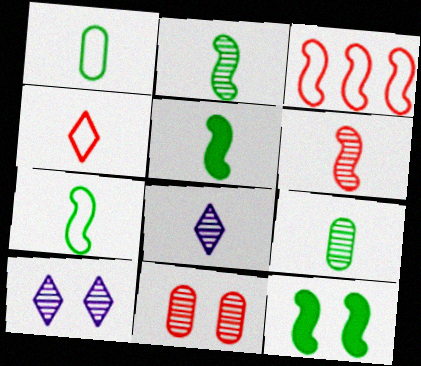[[2, 5, 7], 
[6, 8, 9]]